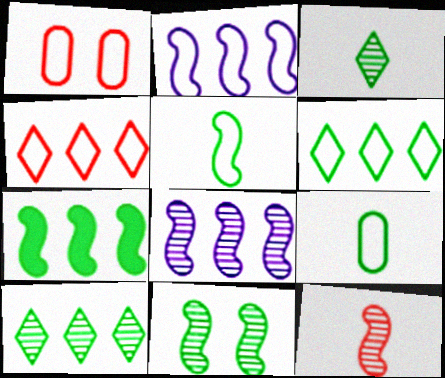[[5, 7, 11], 
[8, 11, 12]]